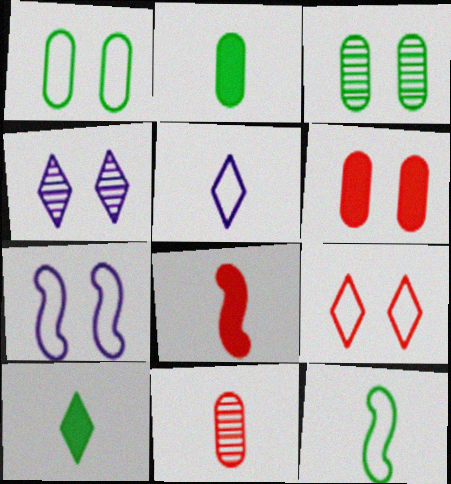[[1, 7, 9]]